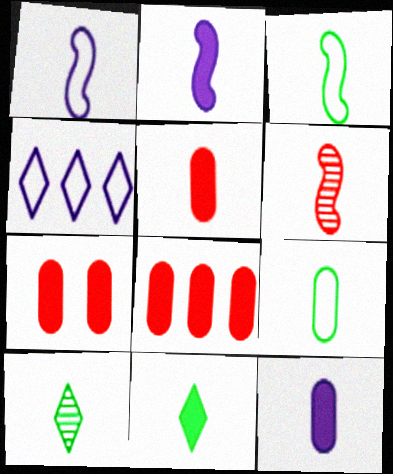[[1, 5, 10], 
[2, 3, 6], 
[2, 5, 11], 
[5, 7, 8]]